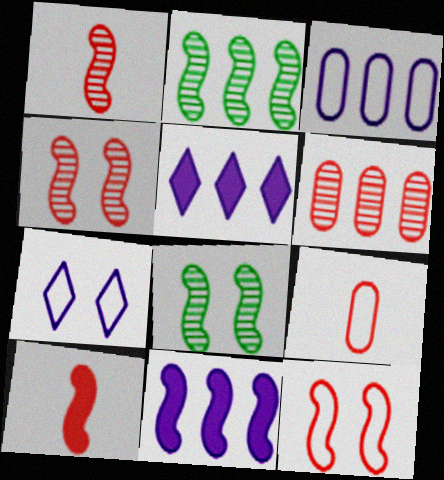[[5, 8, 9]]